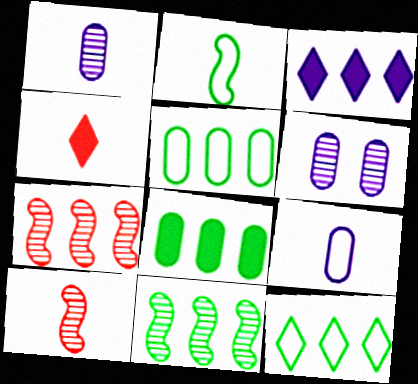[[1, 2, 4], 
[3, 5, 7], 
[8, 11, 12]]